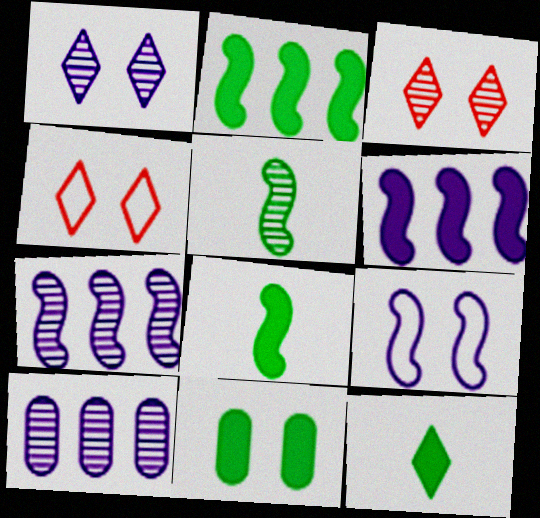[[2, 11, 12], 
[3, 5, 10], 
[3, 9, 11], 
[4, 8, 10]]